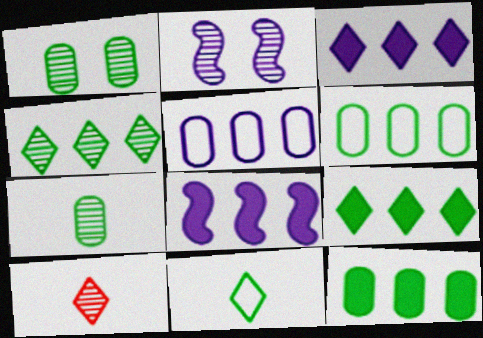[]